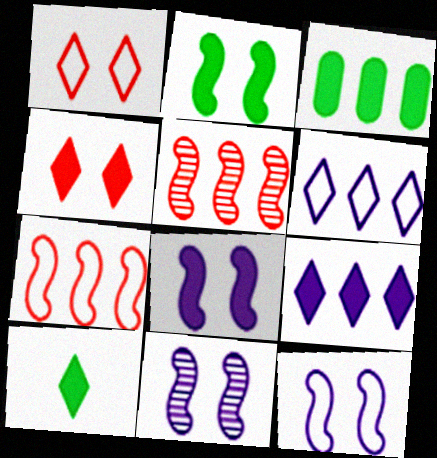[[2, 3, 10], 
[3, 5, 6], 
[4, 9, 10], 
[8, 11, 12]]